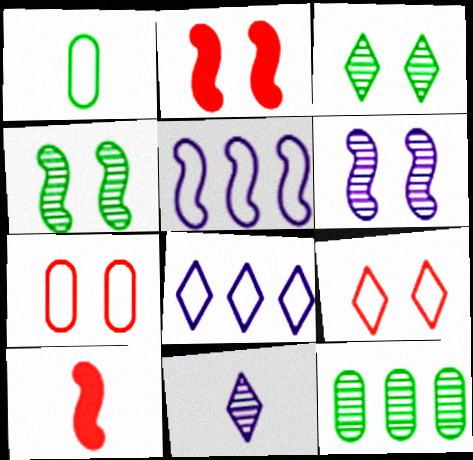[[1, 5, 9], 
[1, 10, 11], 
[4, 5, 10]]